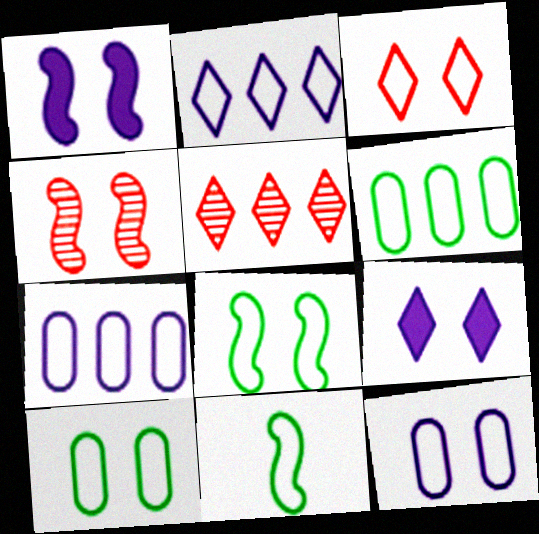[[1, 4, 8], 
[3, 7, 11], 
[3, 8, 12], 
[4, 9, 10]]